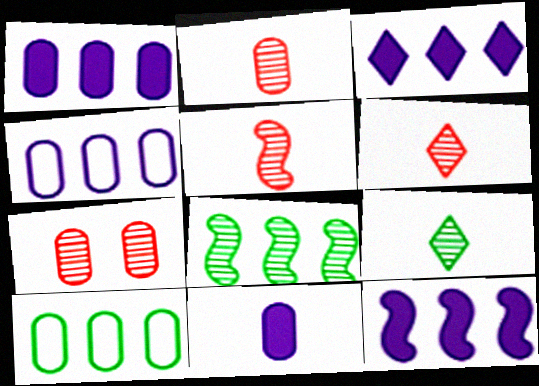[[1, 3, 12], 
[2, 5, 6], 
[7, 10, 11]]